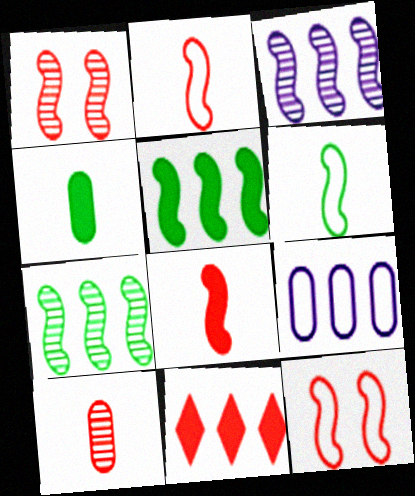[[7, 9, 11], 
[10, 11, 12]]